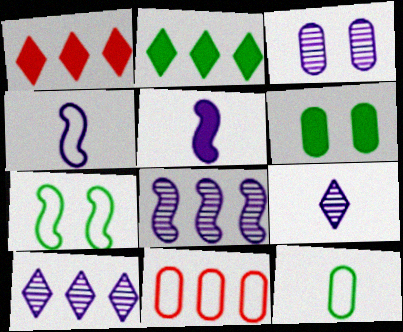[[1, 5, 6], 
[2, 8, 11], 
[3, 8, 9]]